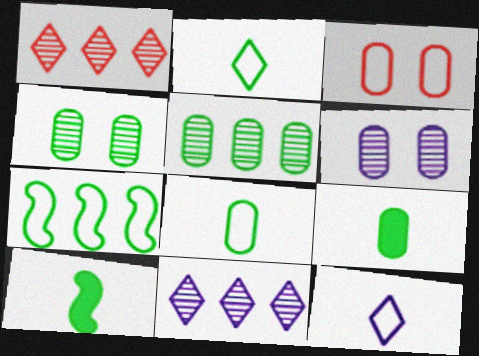[[3, 7, 12], 
[3, 10, 11]]